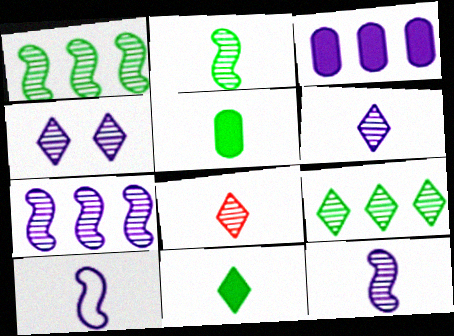[[3, 4, 10], 
[4, 8, 9], 
[5, 8, 10]]